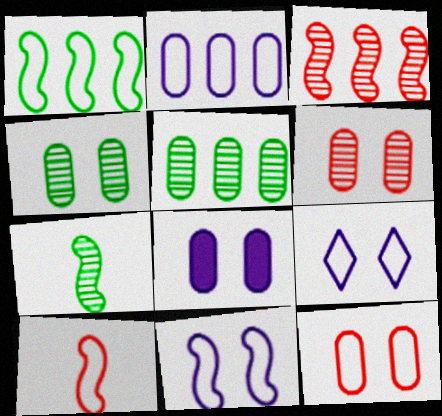[[1, 10, 11], 
[4, 8, 12]]